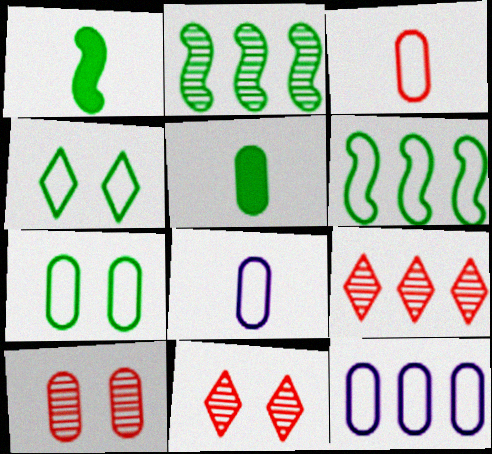[[1, 11, 12], 
[2, 4, 5], 
[3, 7, 12], 
[5, 10, 12]]